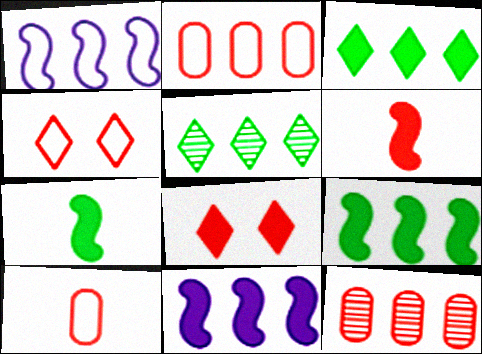[[1, 3, 12], 
[2, 5, 11], 
[4, 6, 12]]